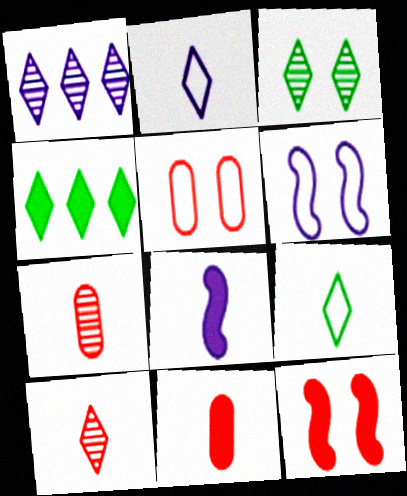[[1, 3, 10], 
[3, 4, 9], 
[4, 6, 7], 
[7, 8, 9]]